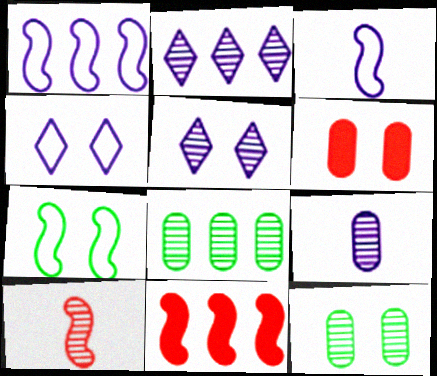[[2, 10, 12], 
[5, 6, 7], 
[5, 8, 10]]